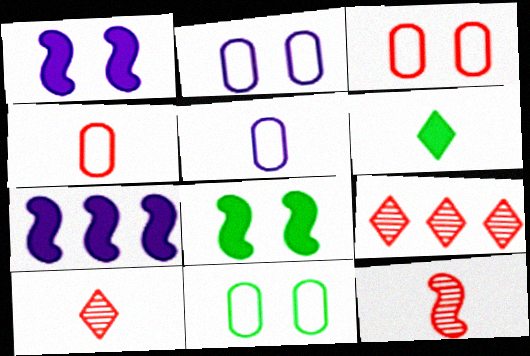[[2, 3, 11], 
[5, 6, 12], 
[5, 8, 9], 
[7, 10, 11]]